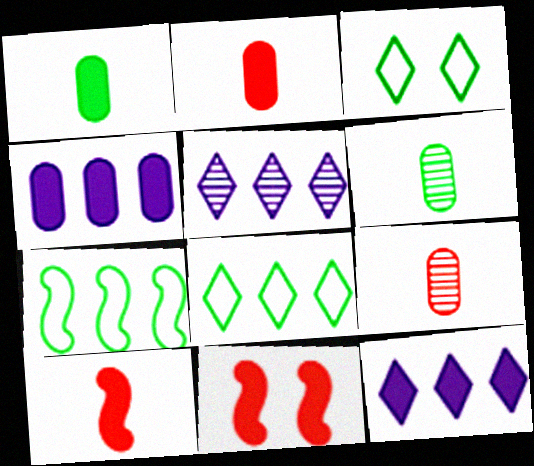[[1, 11, 12]]